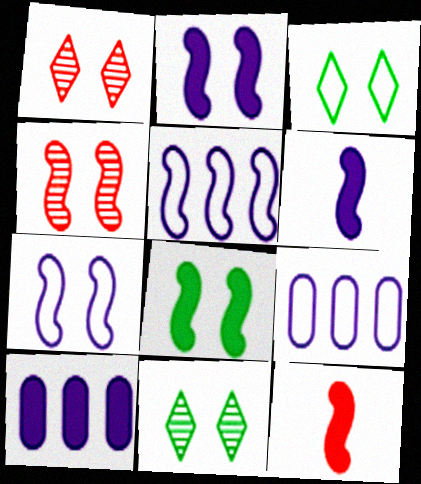[[4, 7, 8], 
[9, 11, 12]]